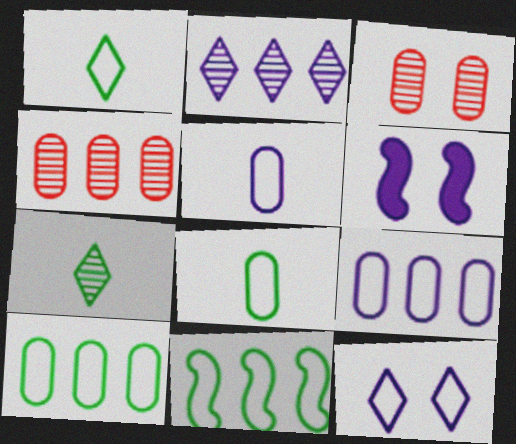[[1, 4, 6], 
[2, 5, 6]]